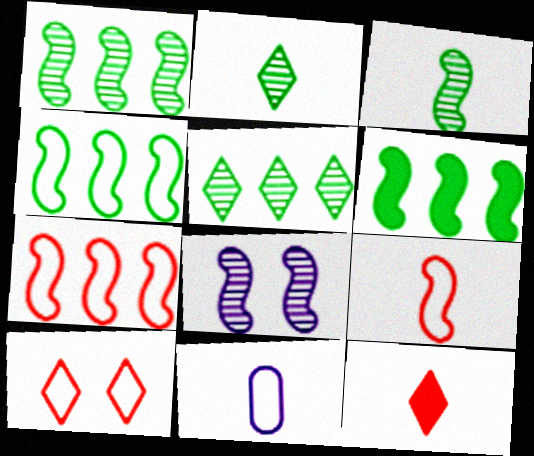[[1, 4, 6], 
[3, 11, 12], 
[4, 10, 11], 
[6, 8, 9]]